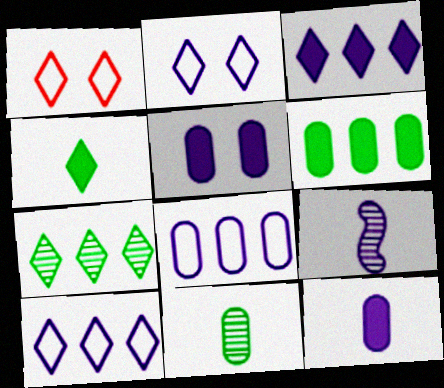[[1, 6, 9], 
[5, 9, 10]]